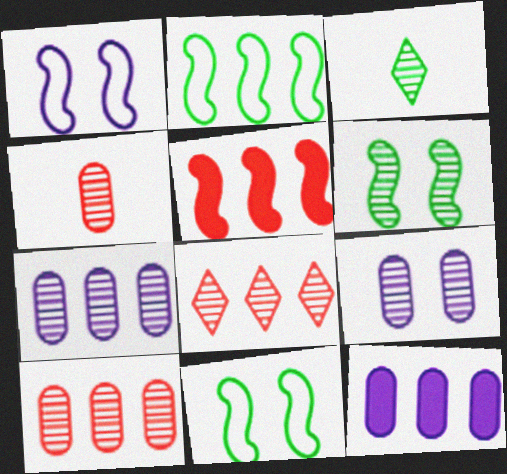[[2, 8, 12]]